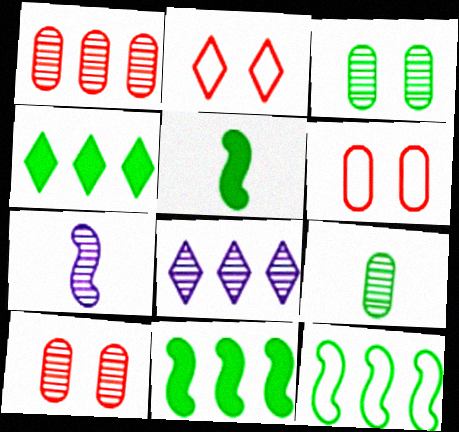[[4, 6, 7], 
[5, 6, 8]]